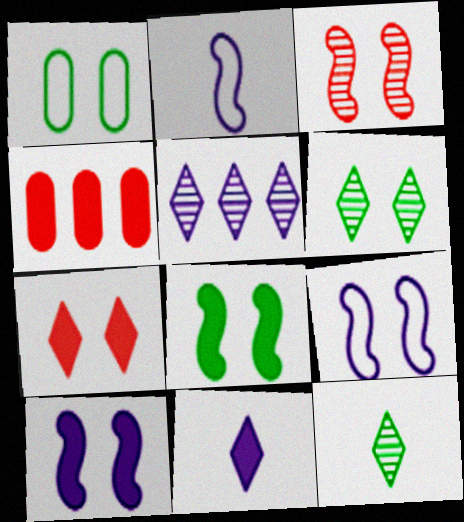[[1, 6, 8], 
[2, 4, 6], 
[3, 8, 9], 
[4, 8, 11], 
[4, 9, 12]]